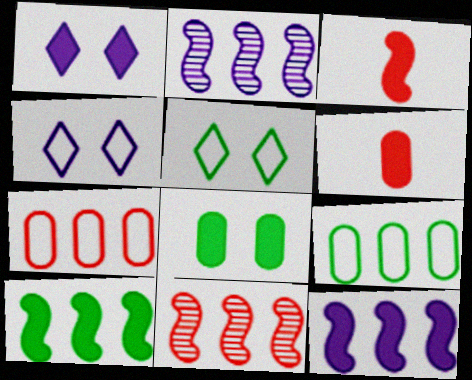[[1, 6, 10], 
[2, 5, 6]]